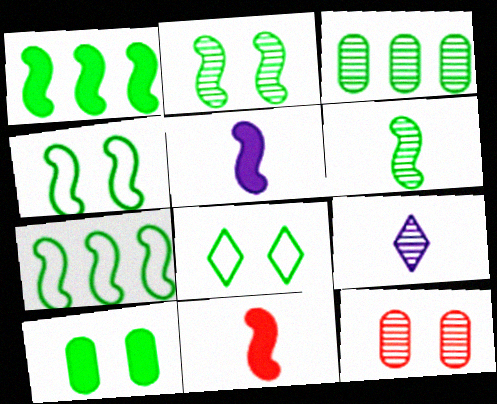[[1, 4, 6], 
[2, 8, 10]]